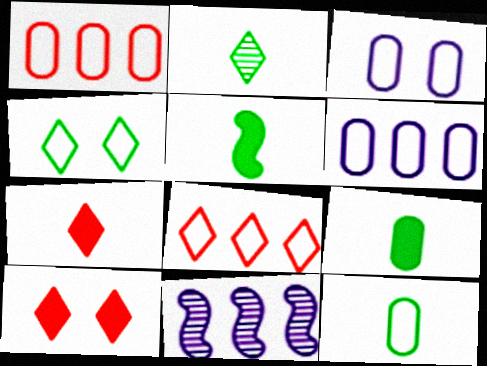[[1, 3, 12], 
[2, 5, 12], 
[10, 11, 12]]